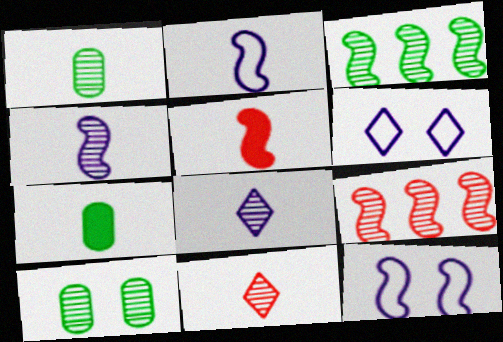[[1, 4, 11], 
[2, 7, 11], 
[3, 5, 12], 
[6, 7, 9], 
[8, 9, 10]]